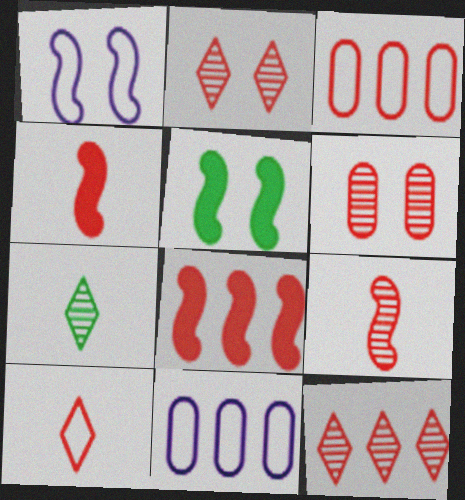[[2, 3, 4], 
[3, 8, 12], 
[6, 8, 10], 
[6, 9, 12]]